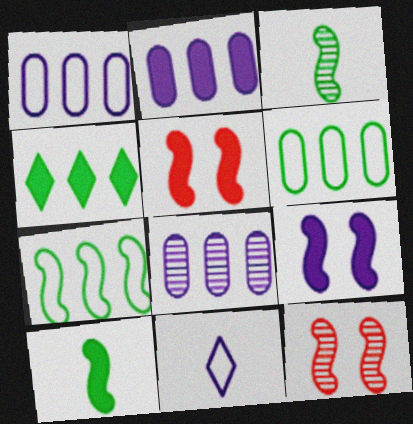[[1, 2, 8], 
[8, 9, 11]]